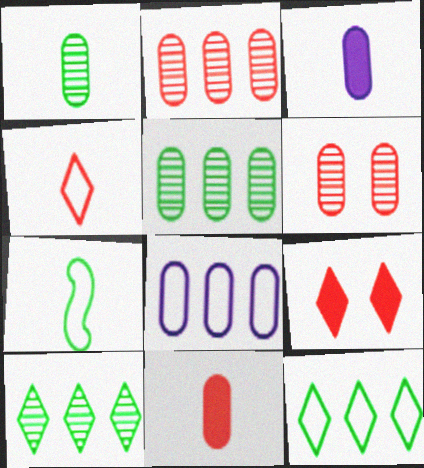[]